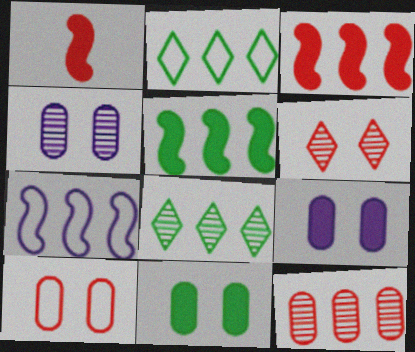[[1, 2, 4], 
[4, 10, 11]]